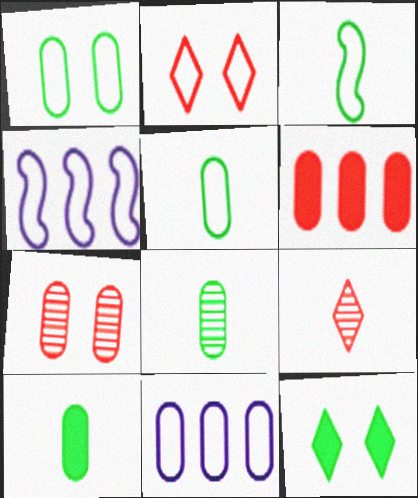[[2, 3, 11], 
[2, 4, 5], 
[5, 8, 10], 
[7, 10, 11]]